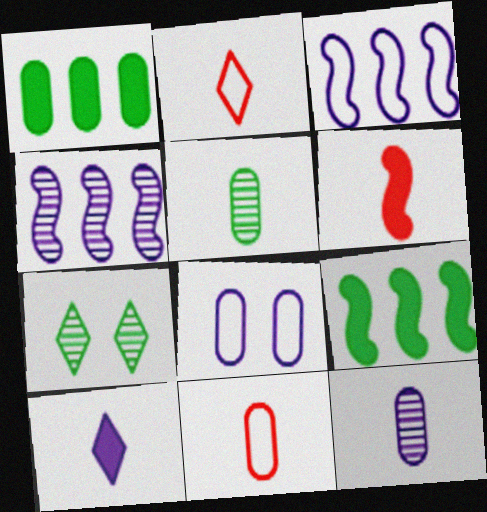[[4, 8, 10]]